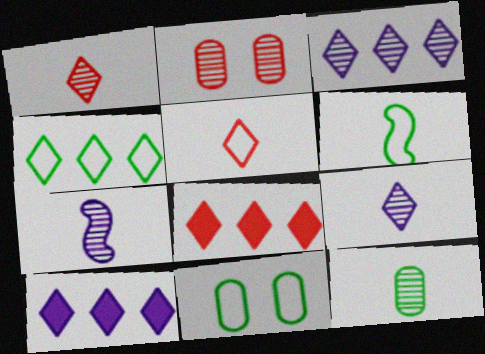[[1, 7, 12], 
[2, 6, 10], 
[3, 4, 8], 
[4, 6, 11], 
[7, 8, 11]]